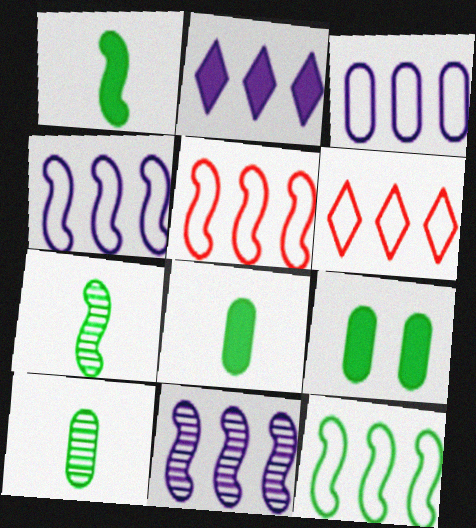[[2, 3, 11], 
[3, 6, 12], 
[4, 5, 12]]